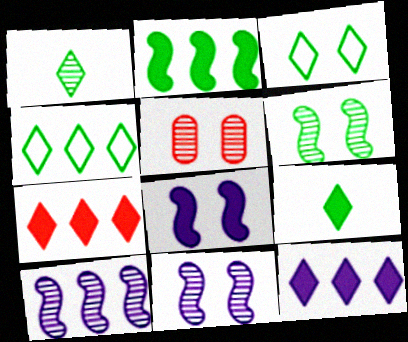[[1, 5, 10], 
[3, 5, 8]]